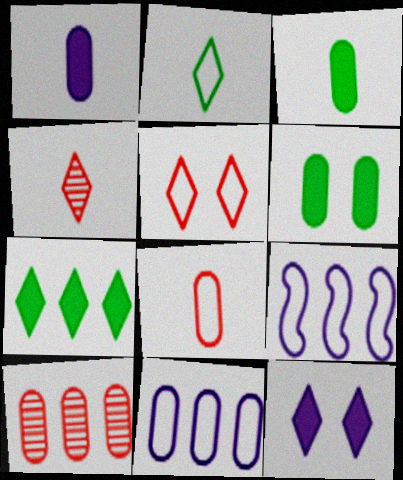[[4, 6, 9], 
[7, 9, 10]]